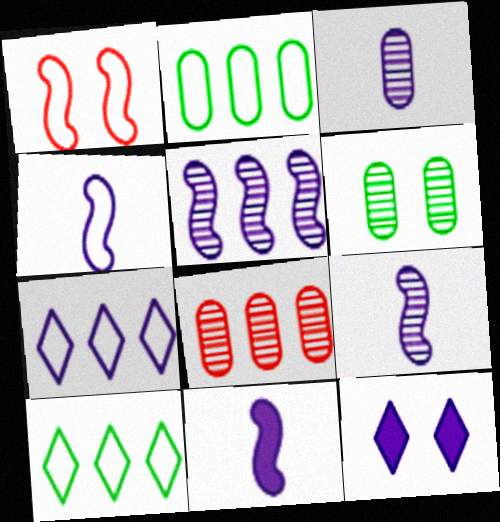[[1, 6, 12], 
[3, 6, 8], 
[4, 9, 11]]